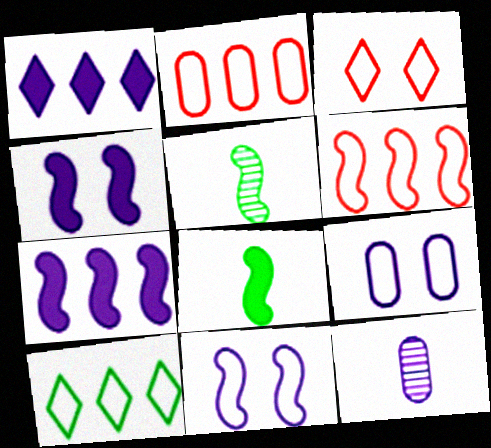[[1, 11, 12], 
[4, 5, 6]]